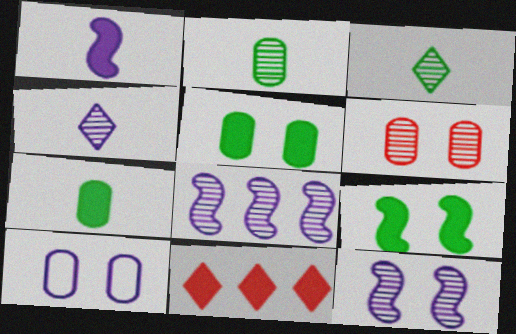[[1, 5, 11], 
[3, 6, 8], 
[5, 6, 10]]